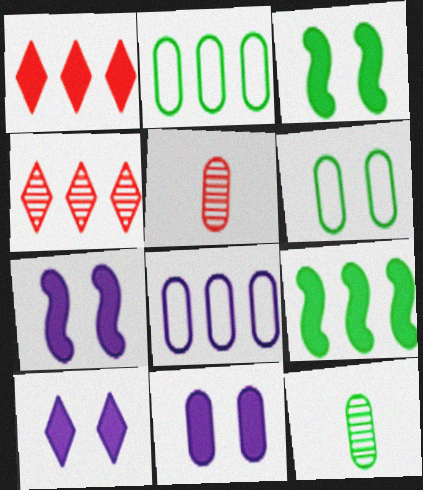[[2, 5, 11], 
[4, 8, 9], 
[7, 10, 11]]